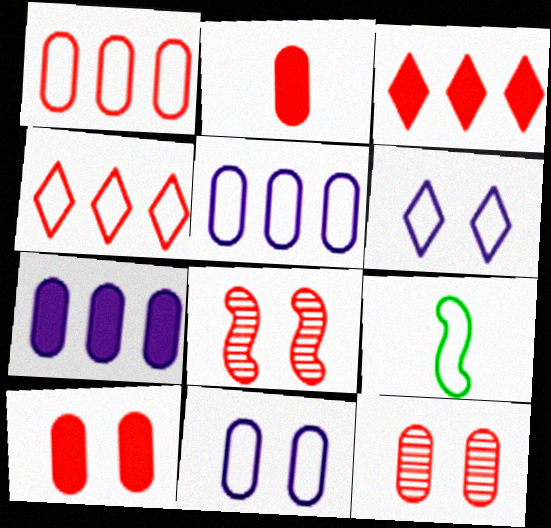[[1, 2, 12], 
[1, 6, 9], 
[2, 4, 8], 
[4, 9, 11]]